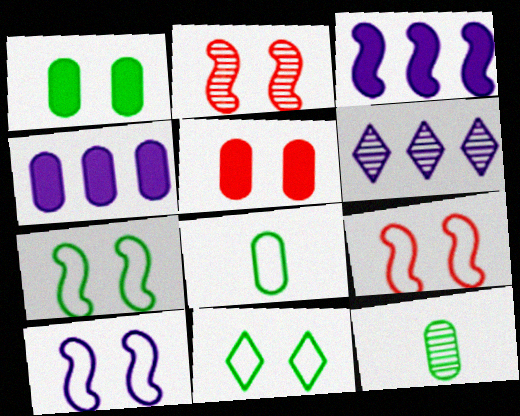[[2, 6, 12], 
[7, 9, 10]]